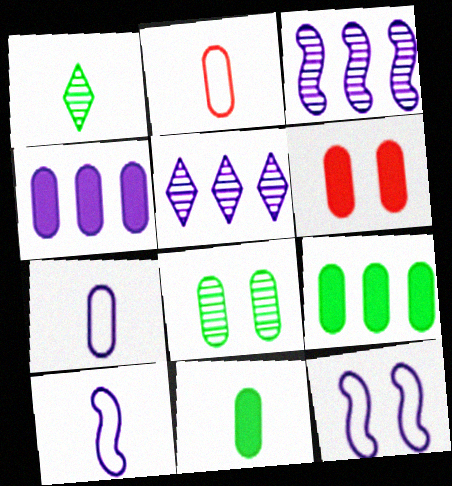[[2, 4, 8], 
[4, 6, 11]]